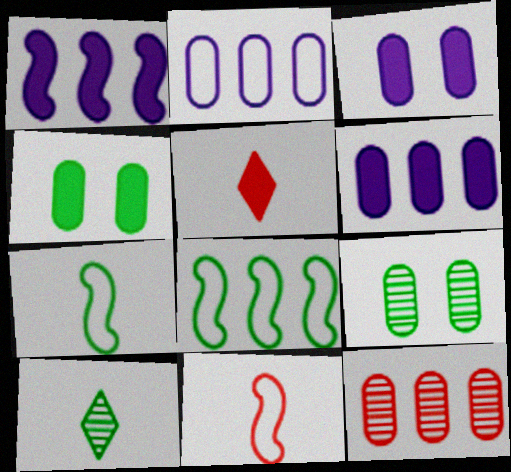[[1, 4, 5], 
[4, 8, 10]]